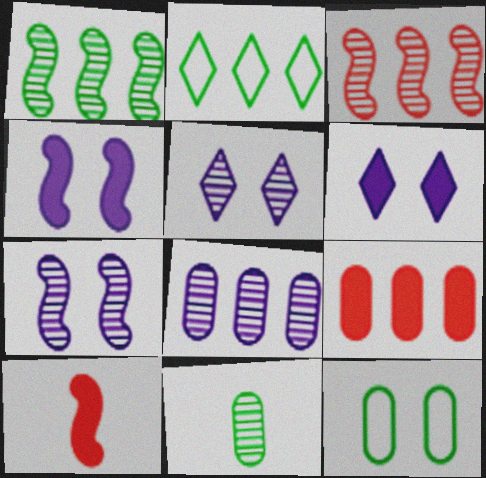[[3, 5, 11]]